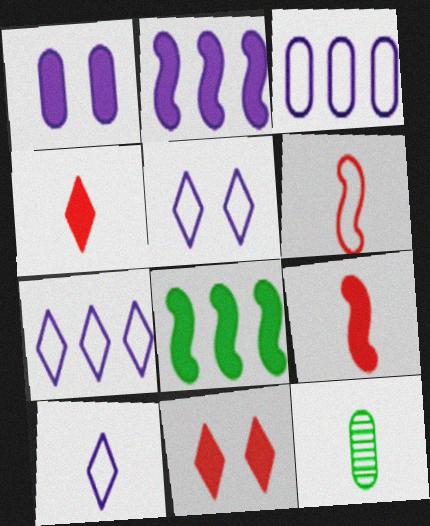[[1, 4, 8], 
[5, 7, 10], 
[9, 10, 12]]